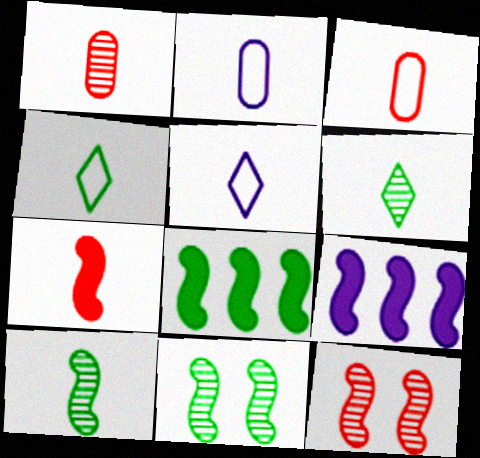[[2, 6, 7]]